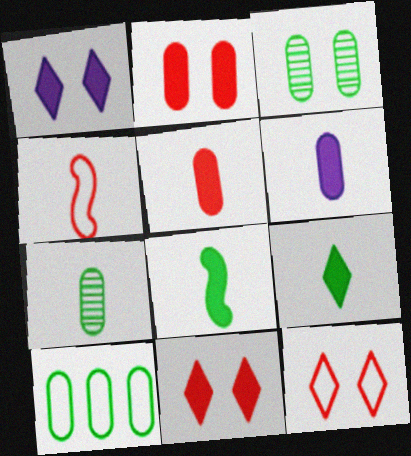[]